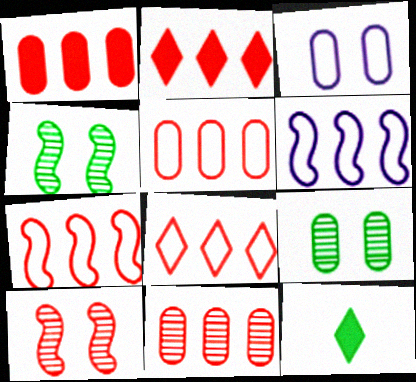[[1, 5, 11], 
[2, 7, 11], 
[5, 7, 8]]